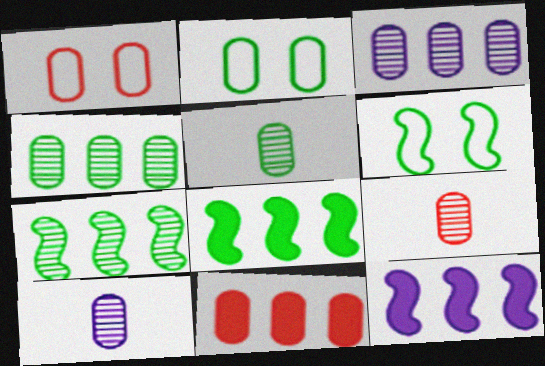[[1, 9, 11], 
[2, 10, 11], 
[5, 9, 10]]